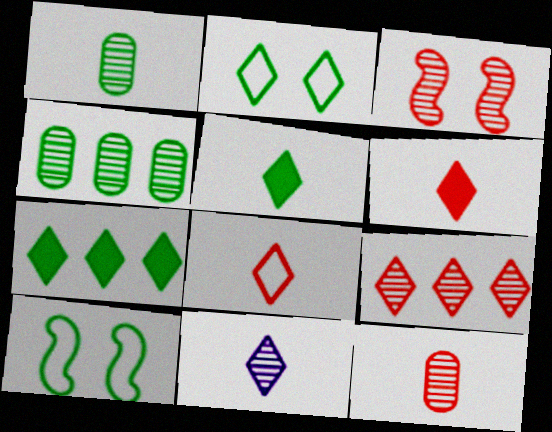[[1, 7, 10], 
[3, 4, 11], 
[3, 9, 12], 
[4, 5, 10], 
[5, 8, 11]]